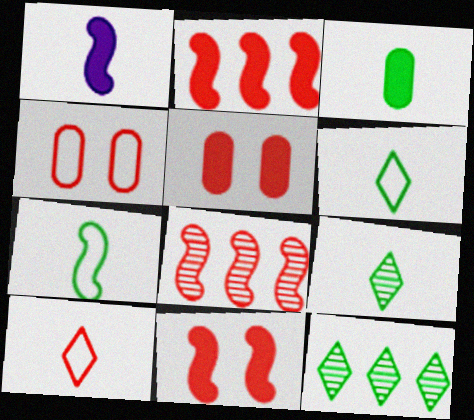[[1, 4, 12], 
[3, 7, 9], 
[5, 8, 10]]